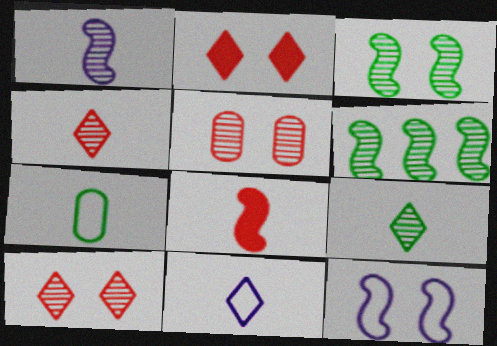[[6, 8, 12]]